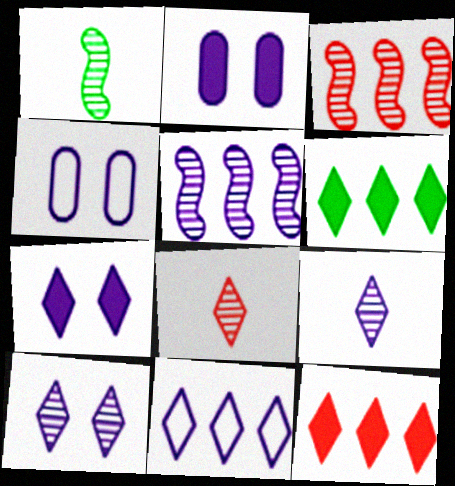[[1, 4, 12], 
[7, 9, 11]]